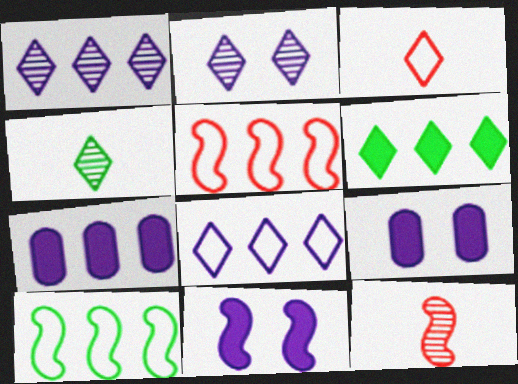[[2, 3, 6], 
[4, 5, 9], 
[10, 11, 12]]